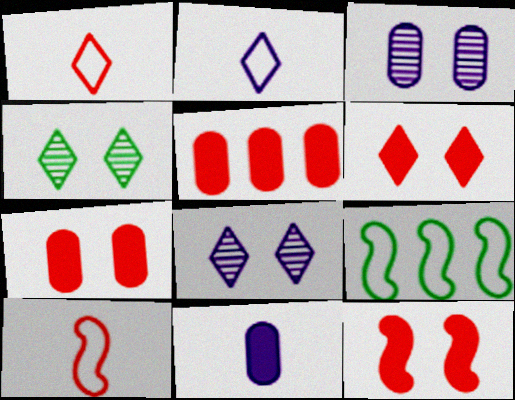[[6, 7, 12]]